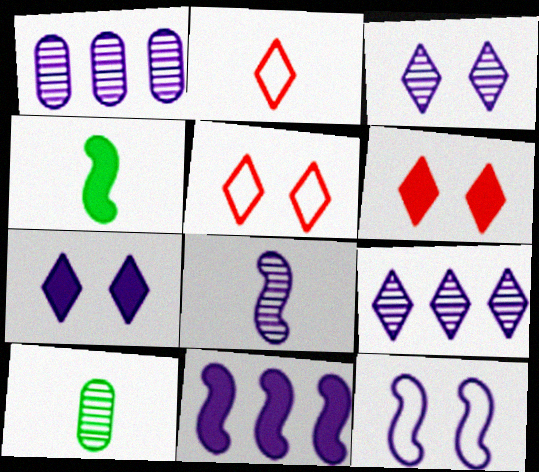[[1, 3, 8], 
[1, 4, 5], 
[5, 10, 11], 
[8, 11, 12]]